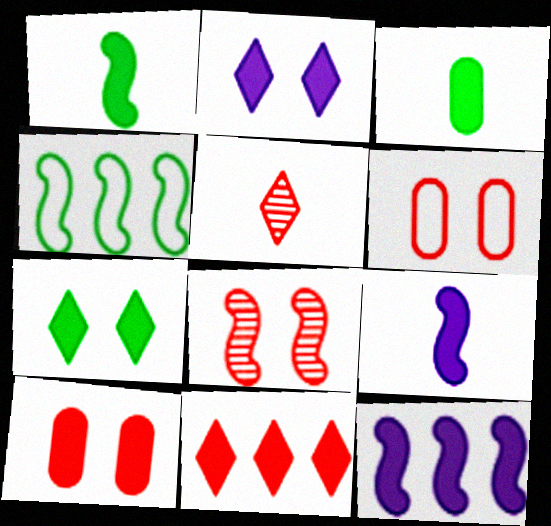[[4, 8, 9]]